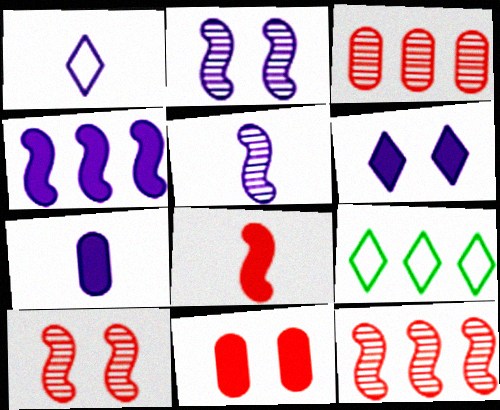[[1, 5, 7], 
[3, 4, 9], 
[4, 6, 7], 
[5, 9, 11], 
[7, 9, 10]]